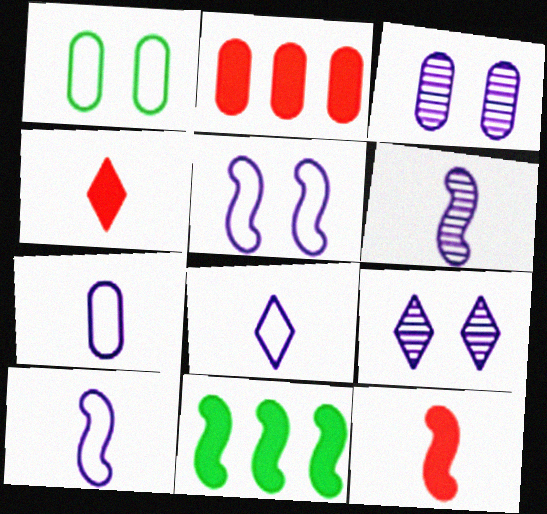[[7, 8, 10]]